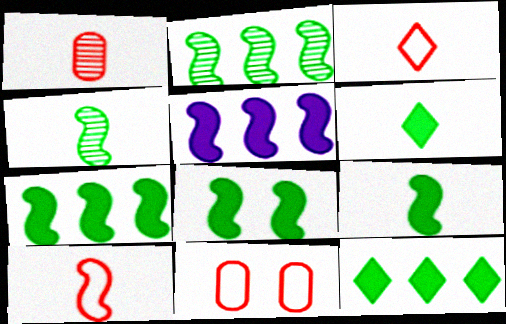[[7, 8, 9]]